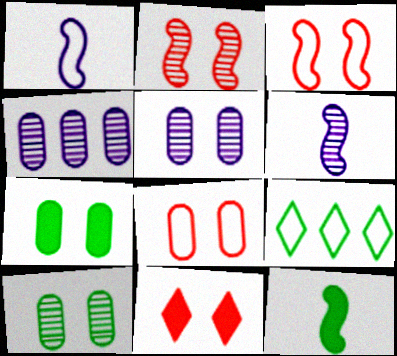[[1, 8, 9], 
[2, 8, 11], 
[5, 7, 8], 
[9, 10, 12]]